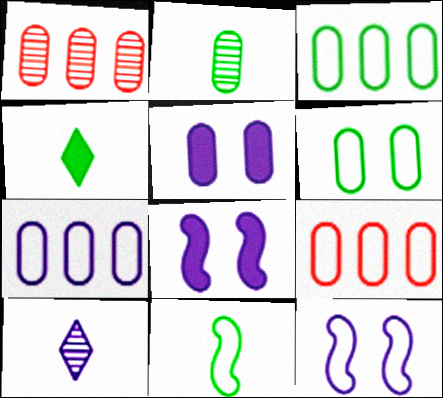[[1, 4, 12], 
[2, 4, 11], 
[2, 5, 9], 
[3, 7, 9], 
[7, 8, 10]]